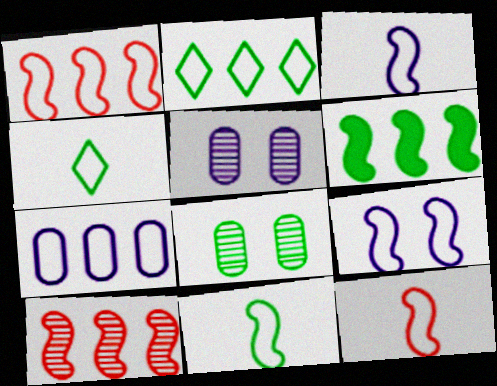[[1, 2, 7], 
[1, 9, 11], 
[3, 11, 12], 
[4, 6, 8]]